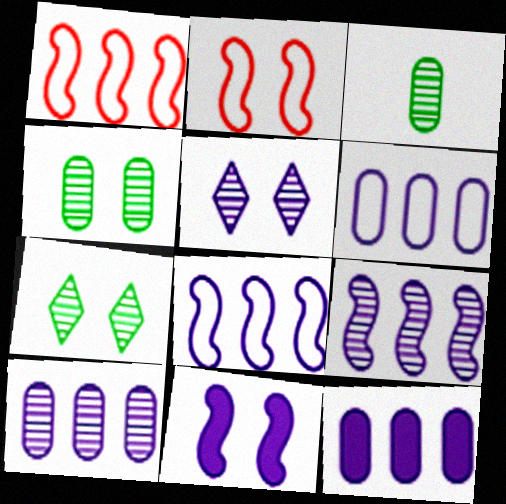[[6, 10, 12]]